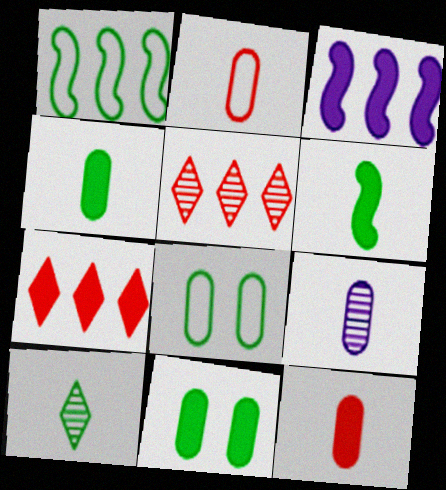[[1, 10, 11], 
[2, 4, 9]]